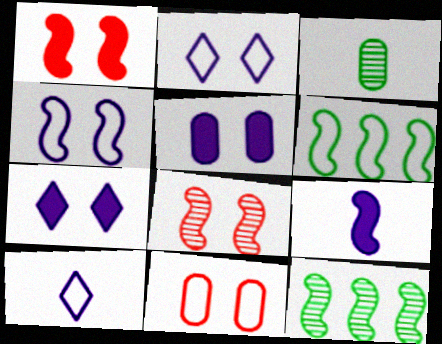[[6, 8, 9], 
[6, 10, 11]]